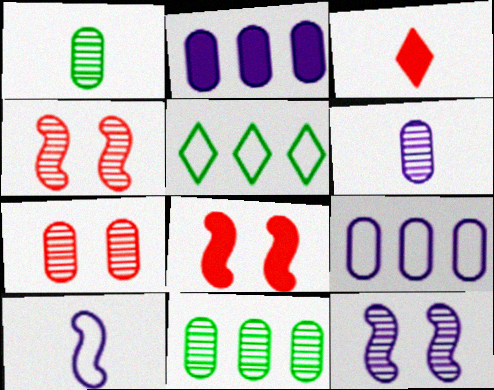[[1, 3, 10], 
[5, 6, 8], 
[6, 7, 11]]